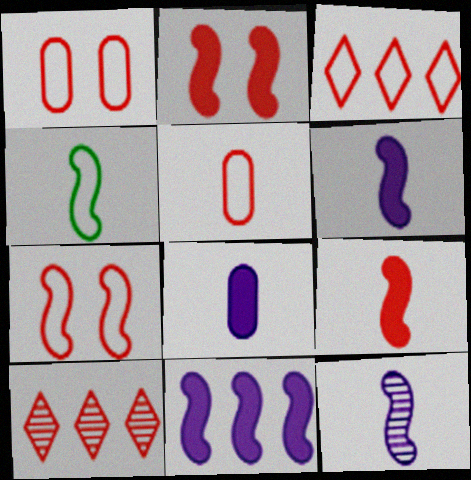[[1, 9, 10], 
[2, 5, 10], 
[3, 5, 7], 
[4, 9, 12]]